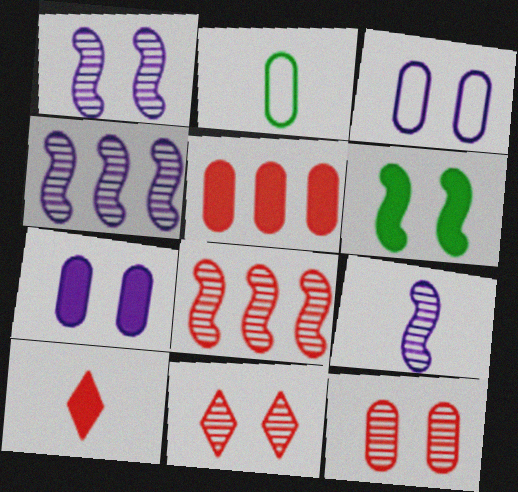[[1, 4, 9], 
[2, 9, 10], 
[3, 6, 11]]